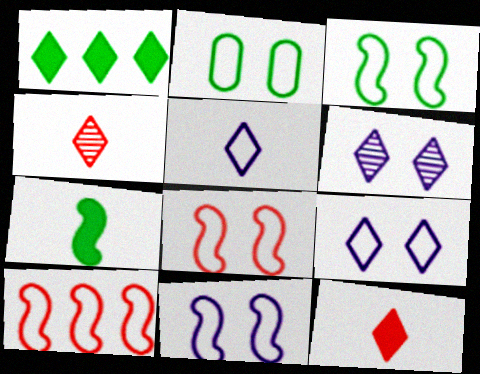[[1, 4, 9], 
[2, 5, 10], 
[2, 8, 9], 
[3, 8, 11]]